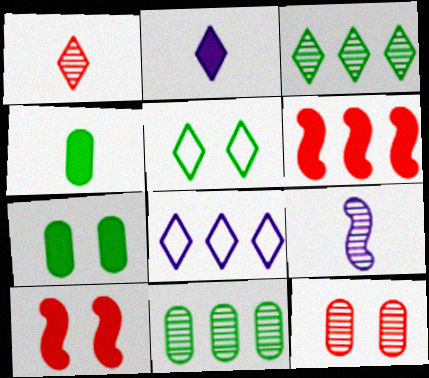[[2, 6, 7], 
[3, 9, 12], 
[6, 8, 11]]